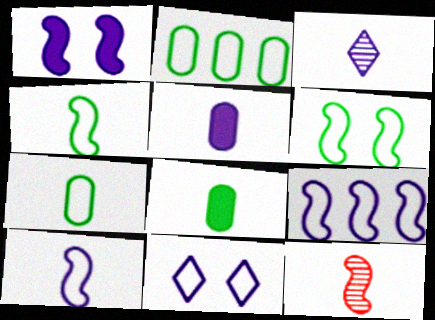[[3, 5, 10]]